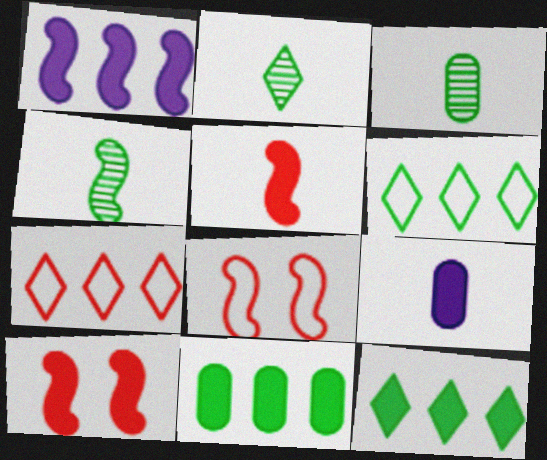[[1, 4, 8], 
[2, 3, 4], 
[9, 10, 12]]